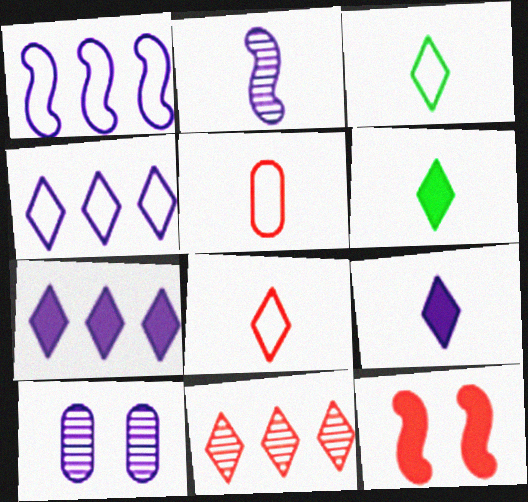[[1, 9, 10], 
[2, 5, 6], 
[5, 11, 12]]